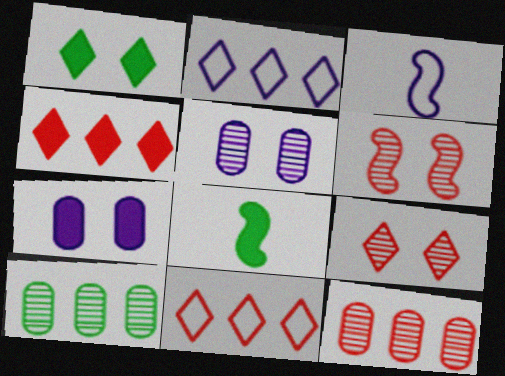[[1, 3, 12], 
[4, 7, 8], 
[5, 8, 11]]